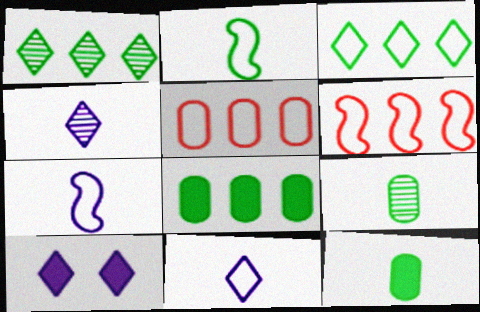[[6, 9, 10]]